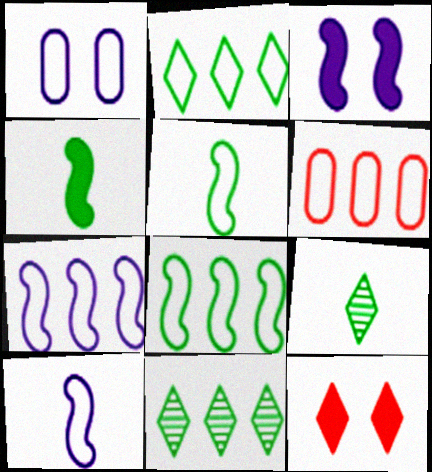[[2, 6, 7], 
[3, 6, 9]]